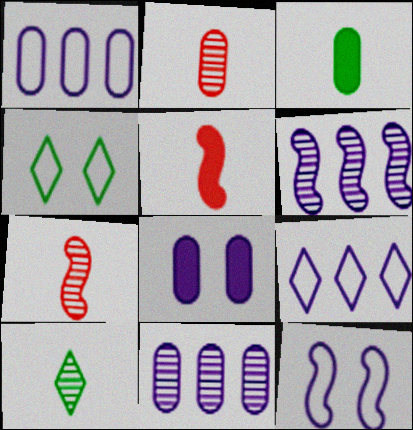[[4, 5, 11]]